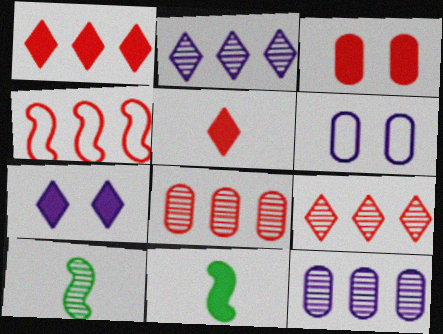[[1, 4, 8], 
[1, 6, 10], 
[6, 9, 11]]